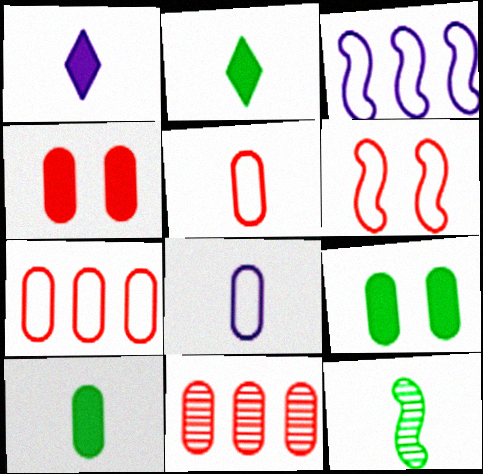[[1, 5, 12], 
[4, 5, 11], 
[8, 9, 11]]